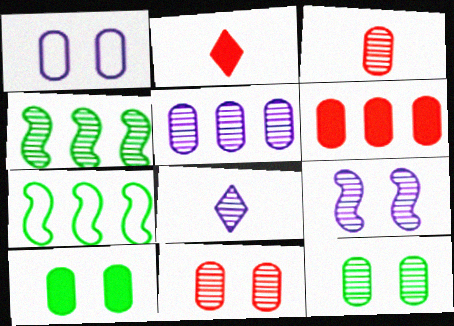[[1, 2, 4], 
[1, 10, 11], 
[3, 5, 12], 
[4, 8, 11], 
[5, 8, 9]]